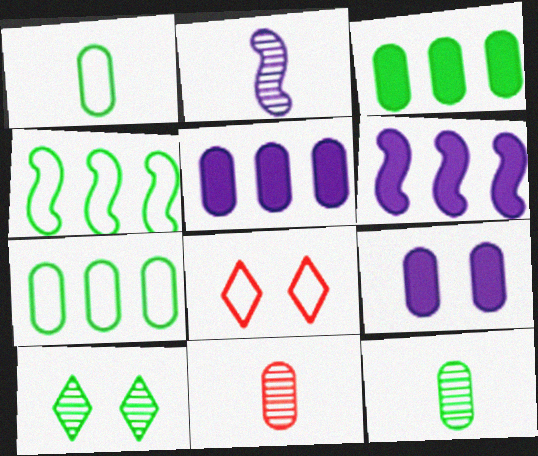[[2, 3, 8], 
[6, 8, 12], 
[7, 9, 11]]